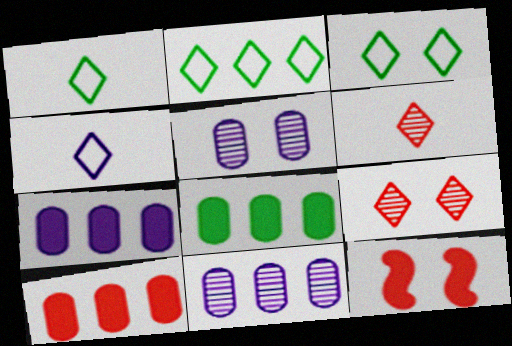[[1, 2, 3], 
[1, 11, 12], 
[3, 5, 12], 
[7, 8, 10]]